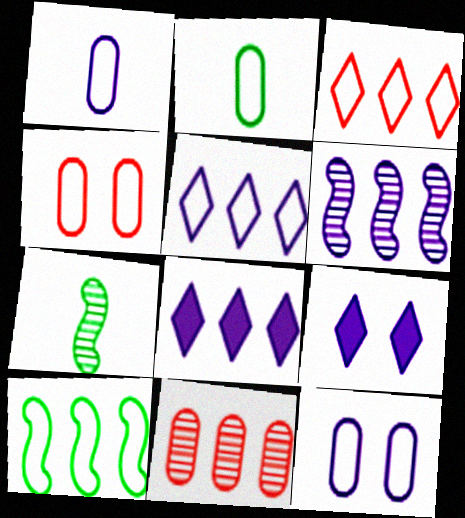[[1, 6, 9], 
[4, 7, 8], 
[8, 10, 11]]